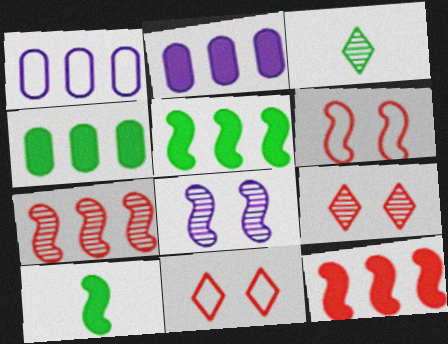[[1, 9, 10], 
[2, 3, 6]]